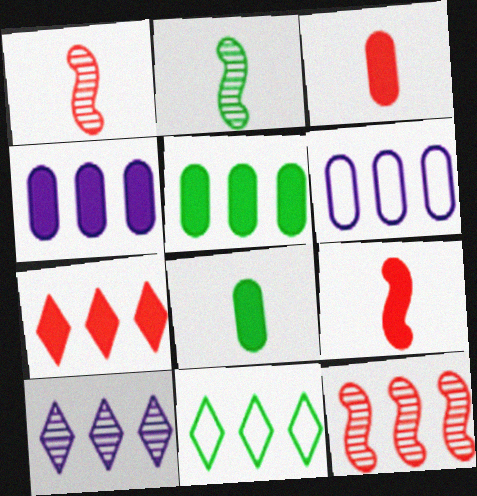[[4, 11, 12], 
[7, 10, 11]]